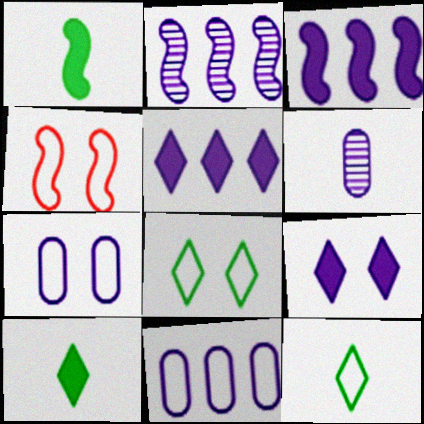[[1, 2, 4], 
[2, 5, 11], 
[4, 7, 8], 
[4, 11, 12]]